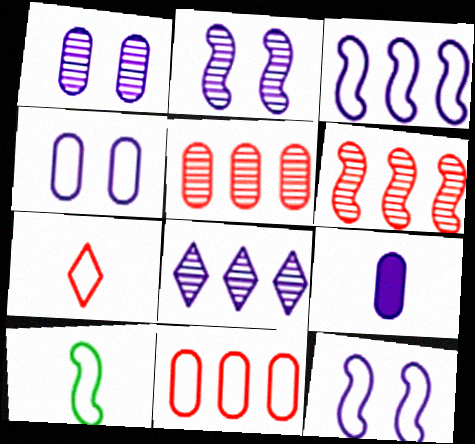[[8, 9, 12]]